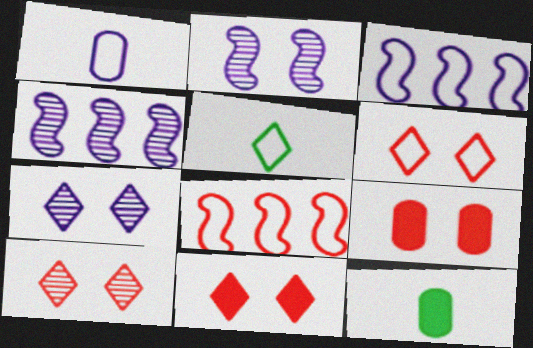[[3, 10, 12], 
[4, 5, 9], 
[4, 6, 12], 
[6, 10, 11], 
[7, 8, 12]]